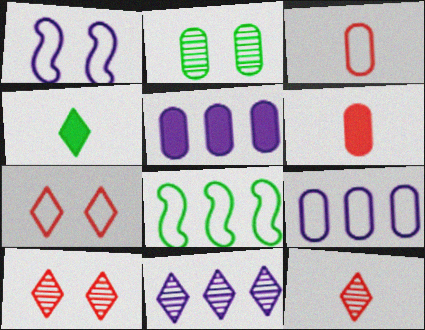[[2, 3, 5], 
[2, 4, 8], 
[2, 6, 9], 
[4, 7, 11]]